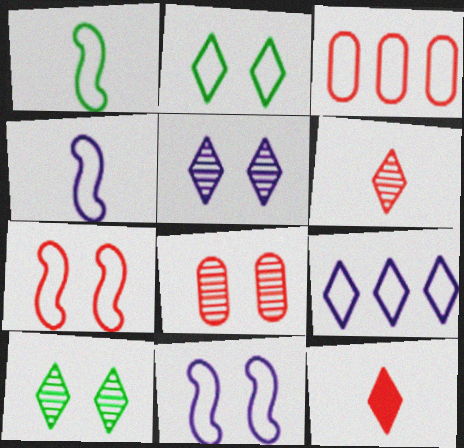[[2, 3, 4], 
[9, 10, 12]]